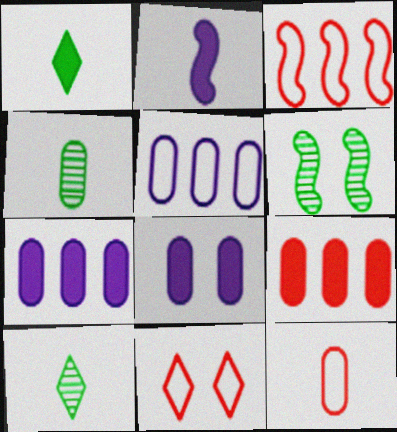[[2, 3, 6], 
[2, 10, 12], 
[3, 8, 10], 
[3, 11, 12], 
[6, 8, 11]]